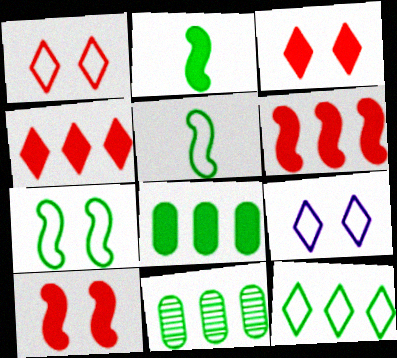[]